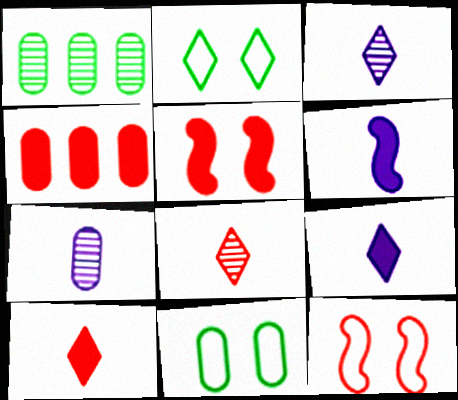[[1, 9, 12], 
[4, 5, 10], 
[4, 7, 11], 
[4, 8, 12]]